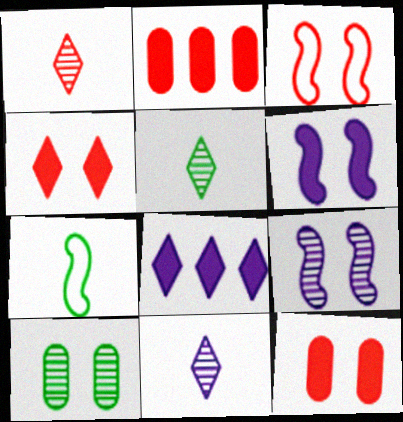[[1, 2, 3], 
[1, 5, 11]]